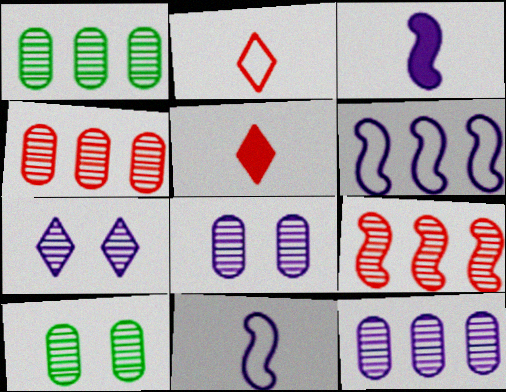[[1, 4, 12], 
[5, 6, 10]]